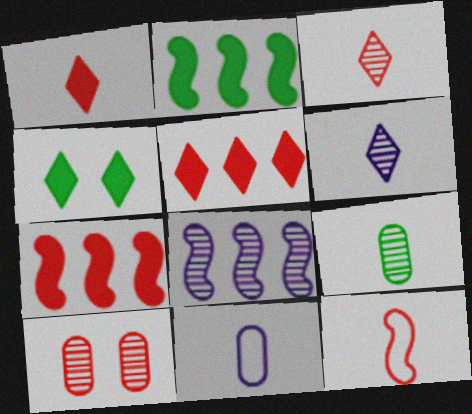[[5, 10, 12]]